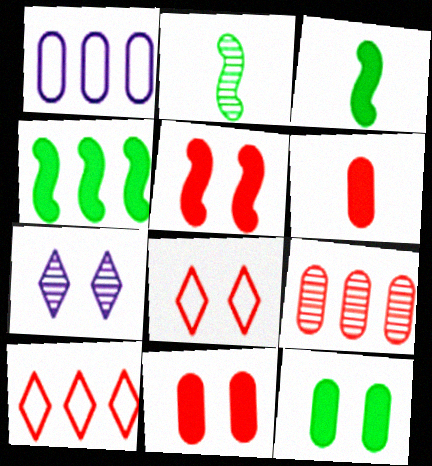[[2, 7, 9]]